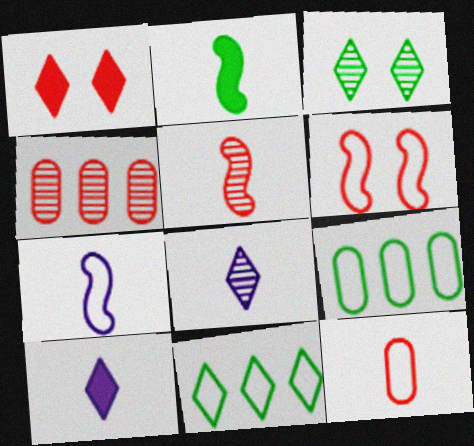[[1, 8, 11], 
[2, 3, 9], 
[2, 5, 7], 
[2, 8, 12]]